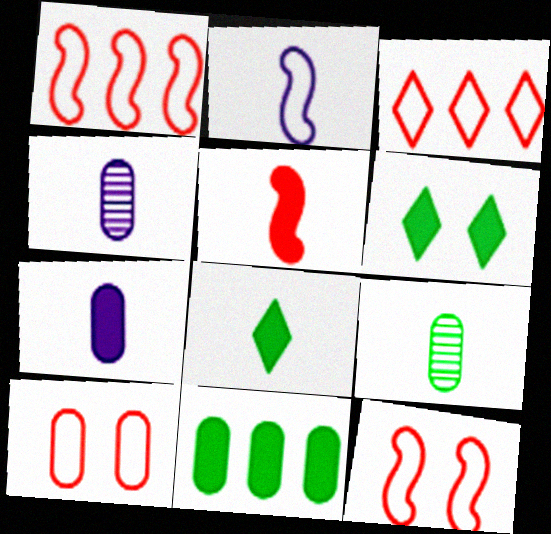[[1, 4, 6], 
[4, 10, 11], 
[5, 7, 8]]